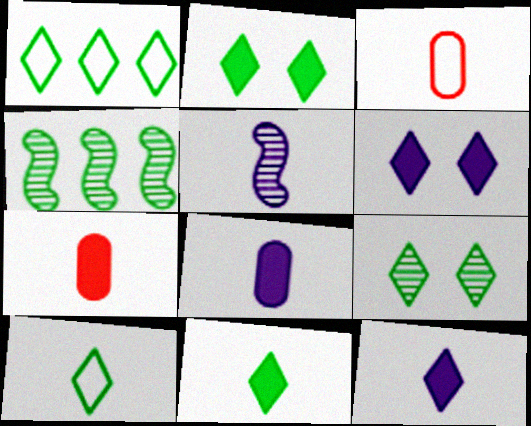[[1, 9, 11], 
[3, 4, 6], 
[3, 5, 11], 
[5, 7, 10]]